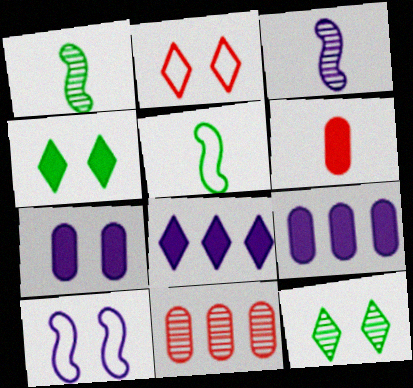[[1, 2, 9], 
[3, 11, 12]]